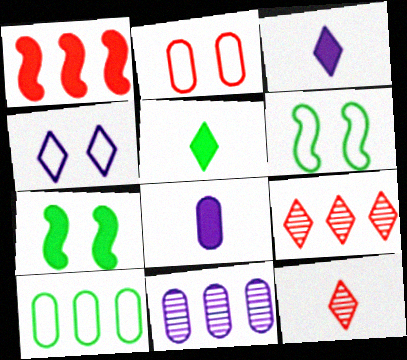[[1, 2, 12], 
[2, 4, 6], 
[4, 5, 9], 
[6, 8, 9]]